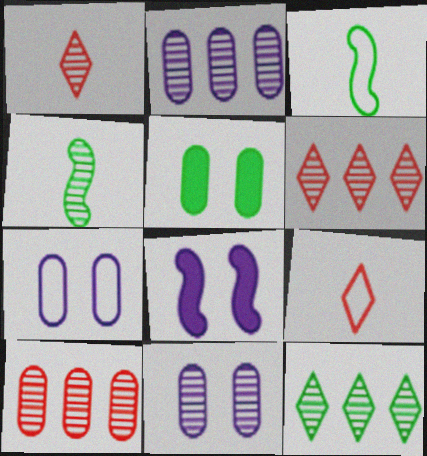[[3, 5, 12], 
[4, 6, 11]]